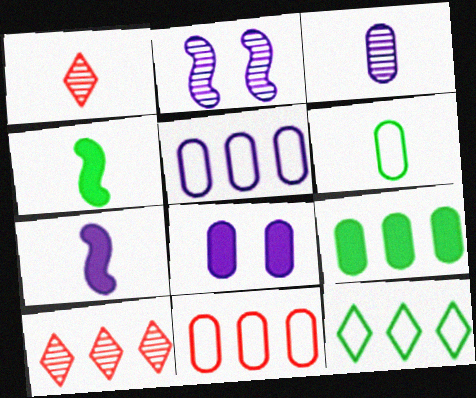[[1, 6, 7], 
[3, 5, 8]]